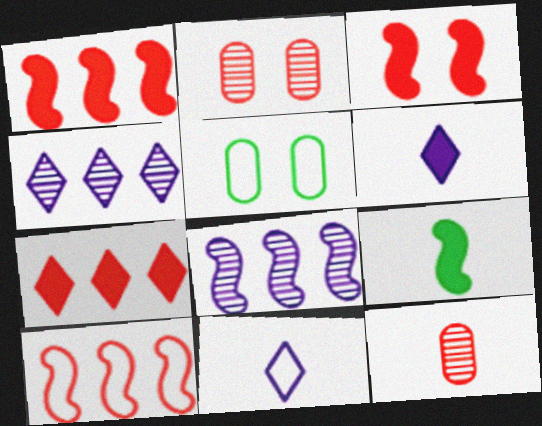[[5, 10, 11], 
[9, 11, 12]]